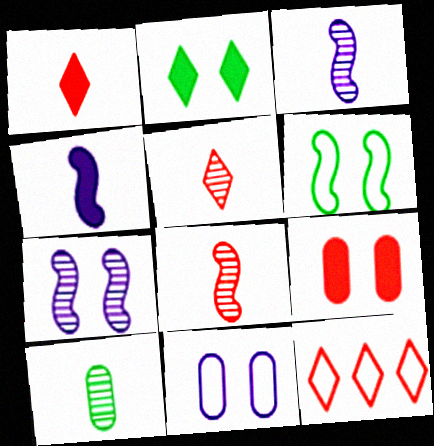[[3, 5, 10], 
[8, 9, 12]]